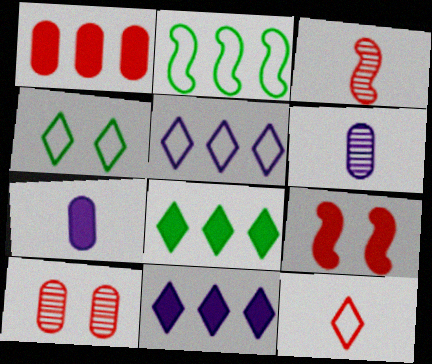[[4, 5, 12], 
[7, 8, 9]]